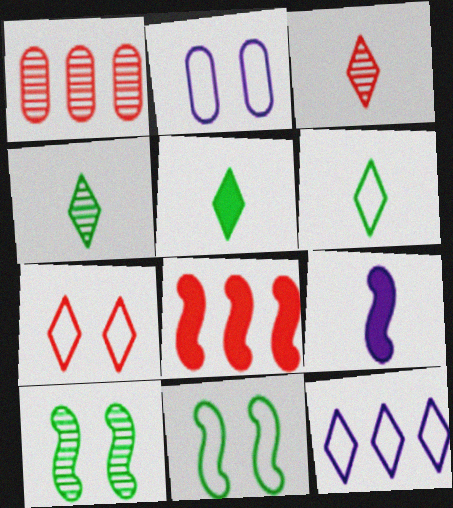[[2, 4, 8], 
[2, 7, 11], 
[4, 5, 6], 
[6, 7, 12]]